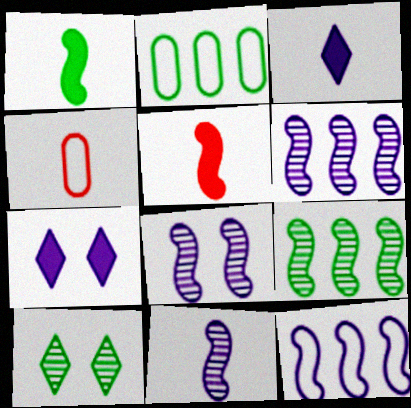[[1, 2, 10], 
[4, 7, 9], 
[6, 8, 11]]